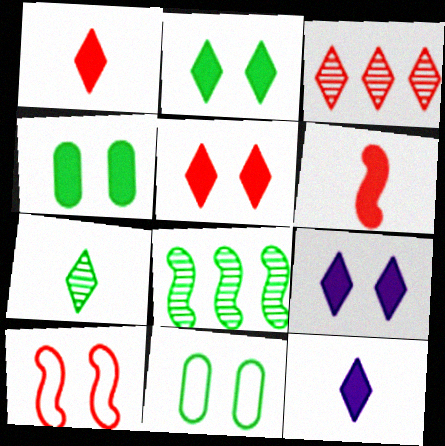[[2, 5, 9]]